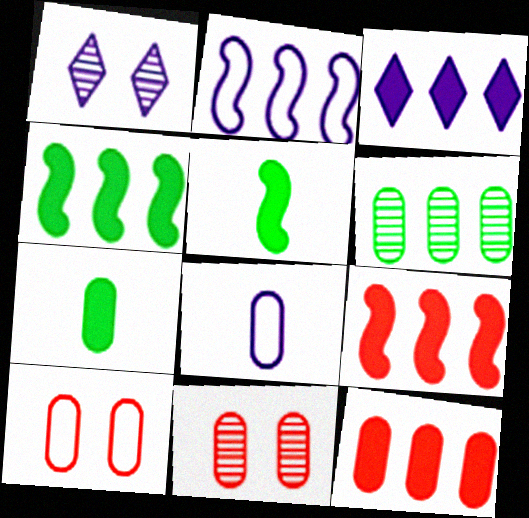[[3, 4, 12]]